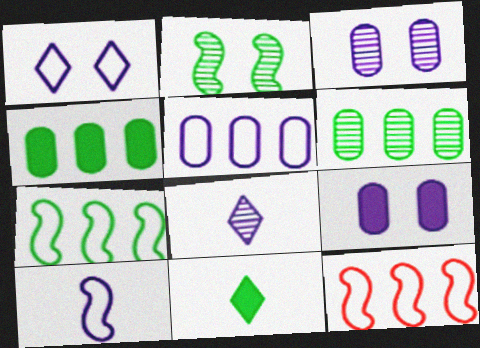[[1, 5, 10], 
[3, 11, 12]]